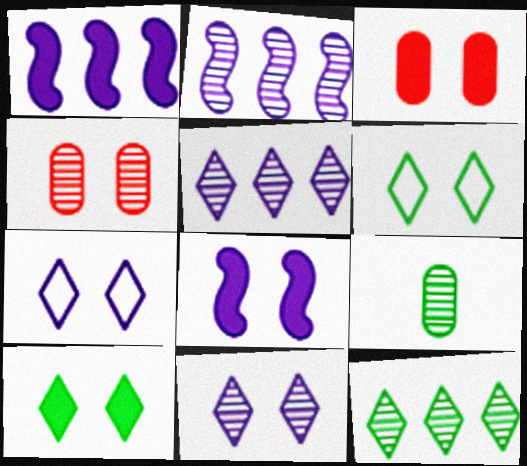[[3, 8, 10], 
[4, 6, 8]]